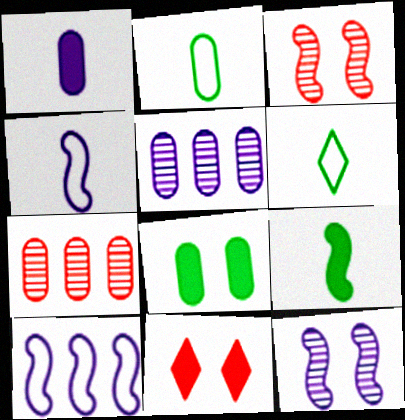[[3, 9, 10]]